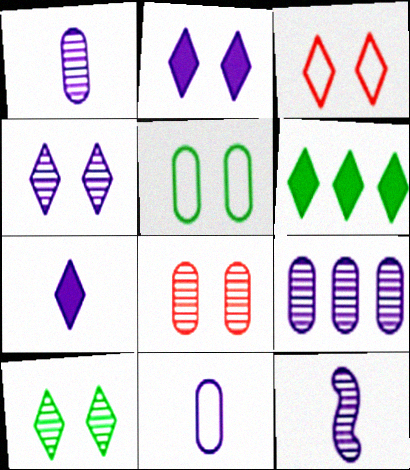[[2, 3, 10], 
[4, 9, 12], 
[7, 11, 12]]